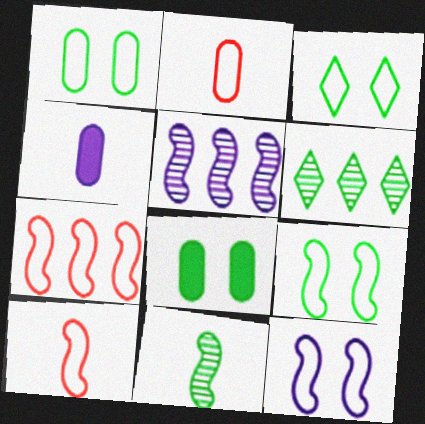[[1, 3, 9]]